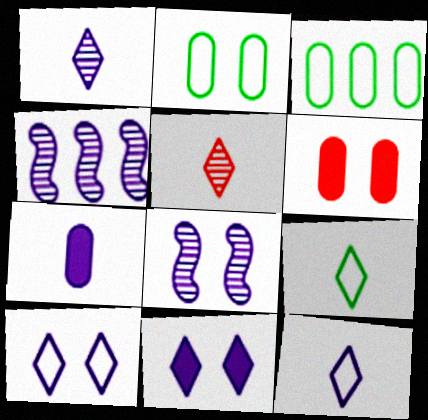[[4, 6, 9], 
[4, 7, 10]]